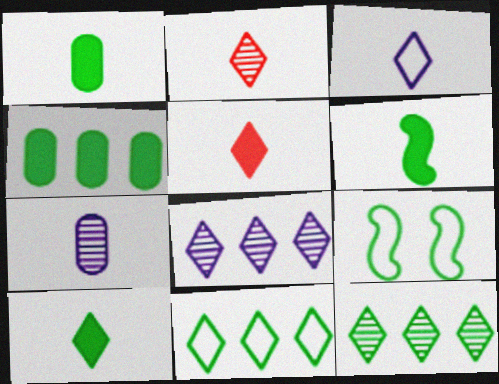[[1, 6, 10], 
[1, 9, 12], 
[2, 3, 10]]